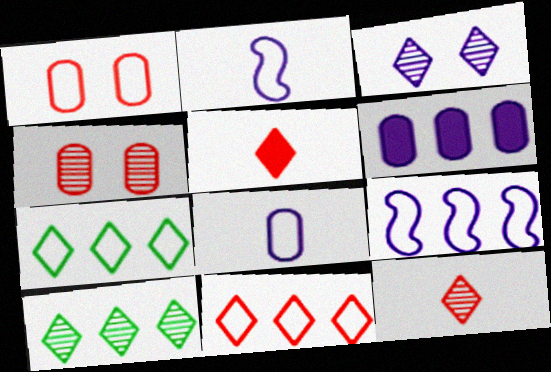[[1, 2, 7], 
[2, 3, 6], 
[3, 5, 7], 
[3, 10, 12]]